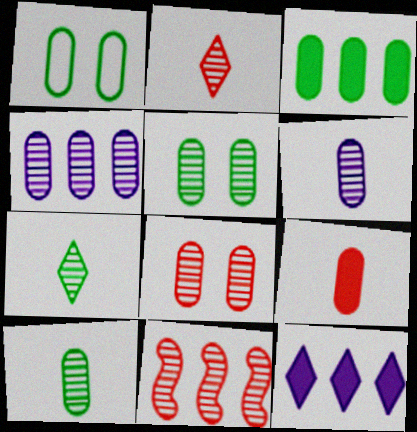[[1, 3, 10], 
[1, 4, 9], 
[2, 8, 11], 
[4, 8, 10]]